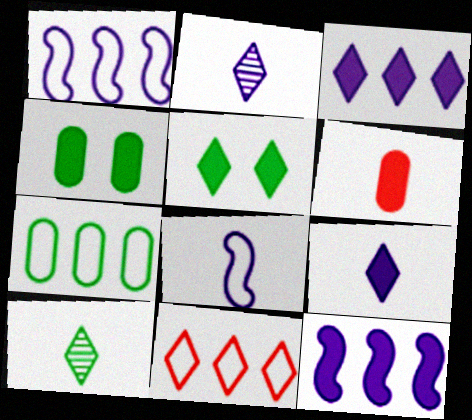[[1, 7, 11], 
[2, 5, 11], 
[5, 6, 12], 
[6, 8, 10]]